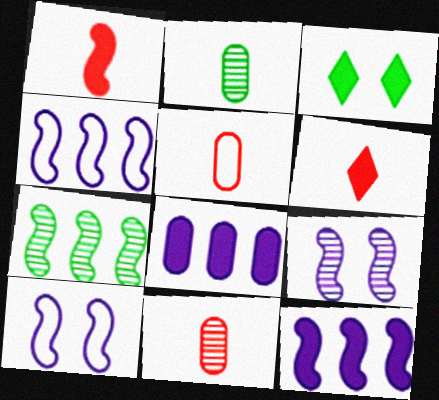[[1, 3, 8], 
[1, 7, 10], 
[3, 4, 11]]